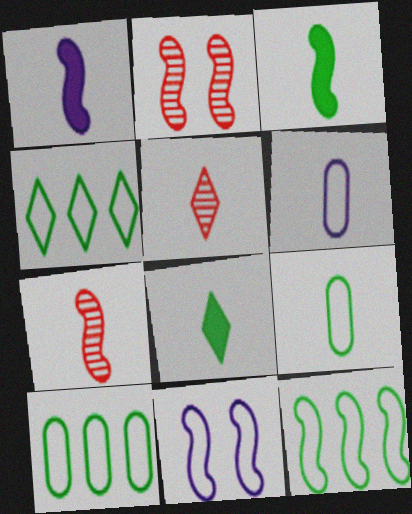[[1, 2, 12], 
[1, 5, 9], 
[3, 5, 6], 
[4, 10, 12], 
[6, 7, 8]]